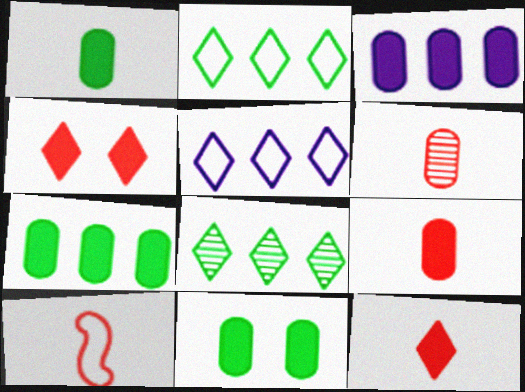[[1, 7, 11], 
[3, 9, 11], 
[6, 10, 12]]